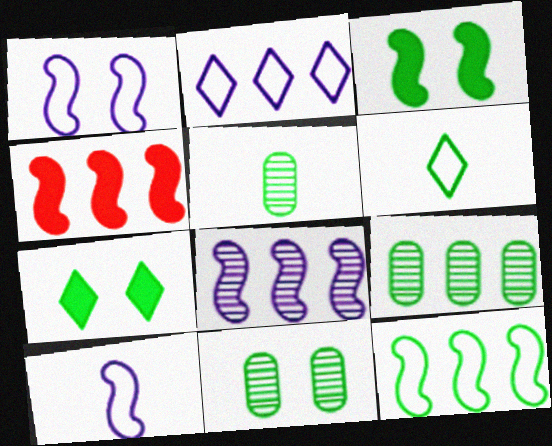[[2, 4, 9], 
[3, 6, 9], 
[4, 8, 12], 
[5, 7, 12], 
[5, 9, 11]]